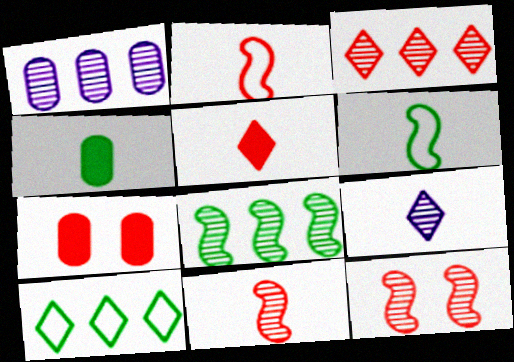[[1, 3, 8], 
[2, 3, 7], 
[2, 4, 9]]